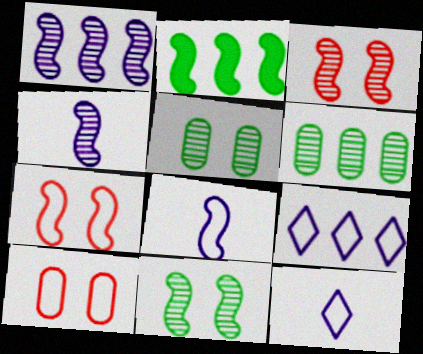[[2, 3, 8], 
[2, 4, 7]]